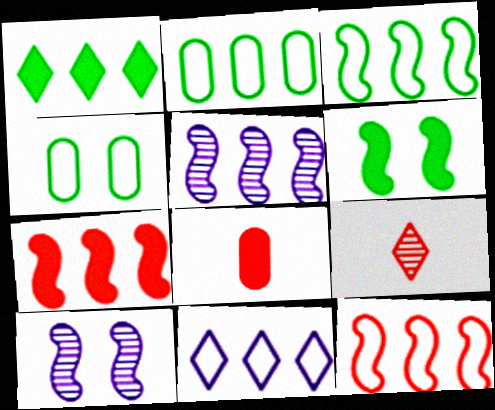[[2, 11, 12], 
[3, 5, 7]]